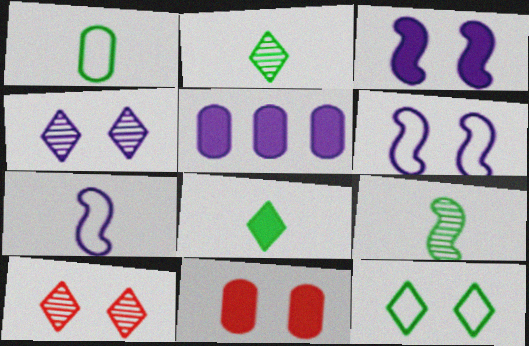[[1, 8, 9], 
[4, 5, 7]]